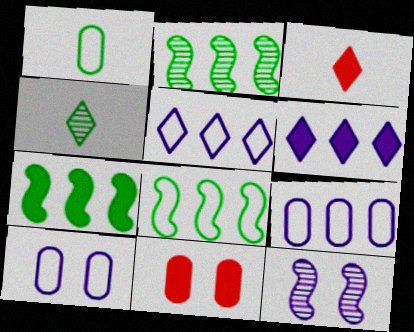[[2, 3, 10], 
[2, 7, 8]]